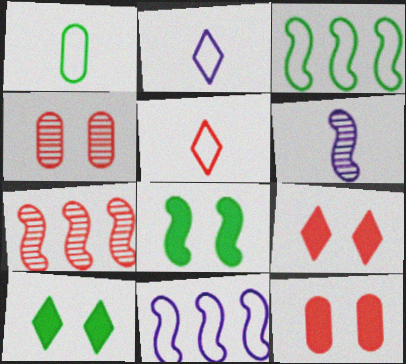[[5, 7, 12]]